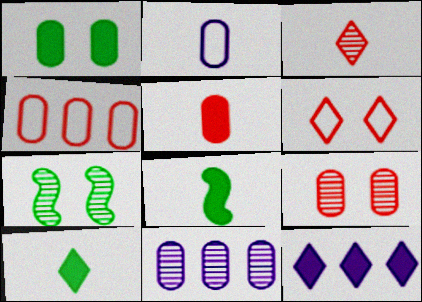[[2, 3, 8], 
[3, 7, 11], 
[4, 5, 9], 
[6, 8, 11]]